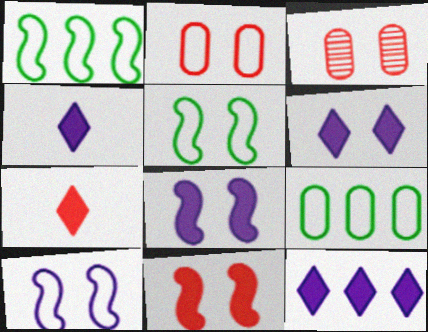[[1, 3, 4], 
[3, 5, 6], 
[4, 6, 12]]